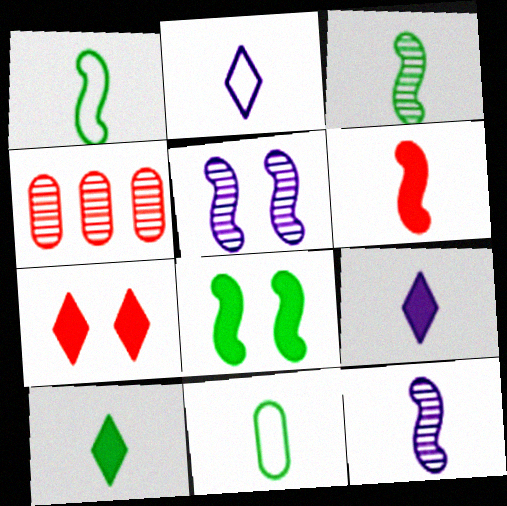[[1, 6, 12], 
[2, 4, 8], 
[3, 10, 11]]